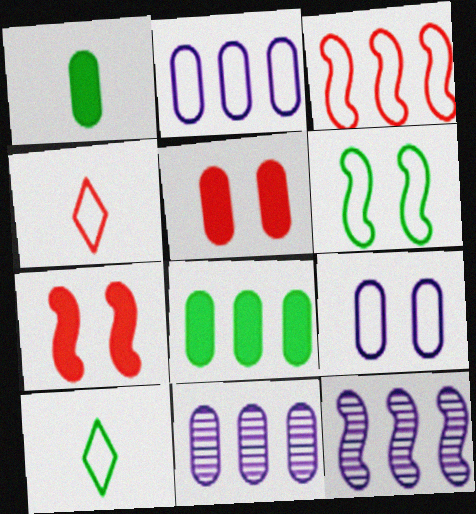[[2, 4, 6], 
[3, 9, 10], 
[5, 10, 12], 
[7, 10, 11]]